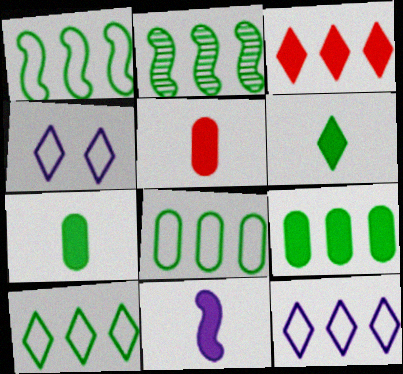[[1, 8, 10], 
[2, 4, 5], 
[2, 9, 10], 
[5, 6, 11]]